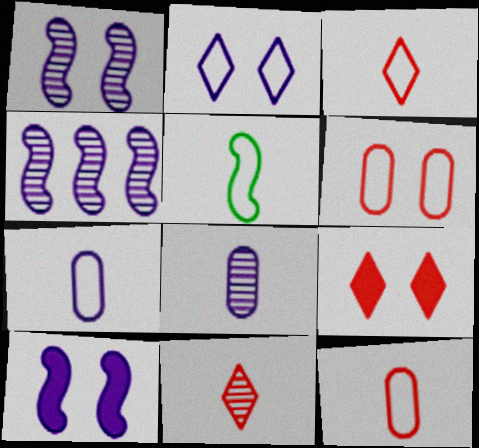[[3, 5, 7]]